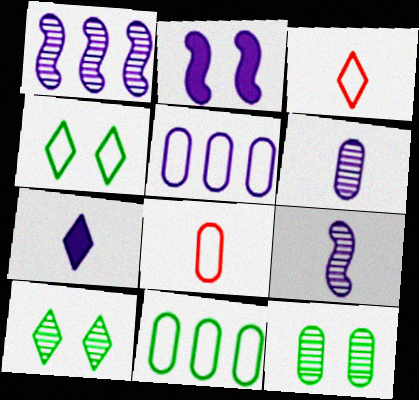[]